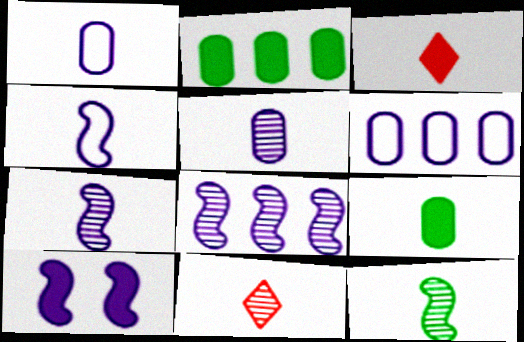[[1, 3, 12], 
[2, 3, 10], 
[4, 8, 10], 
[4, 9, 11], 
[5, 11, 12]]